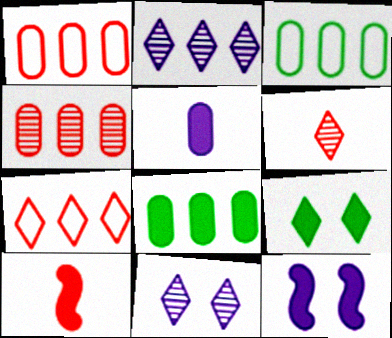[[3, 6, 12], 
[3, 10, 11]]